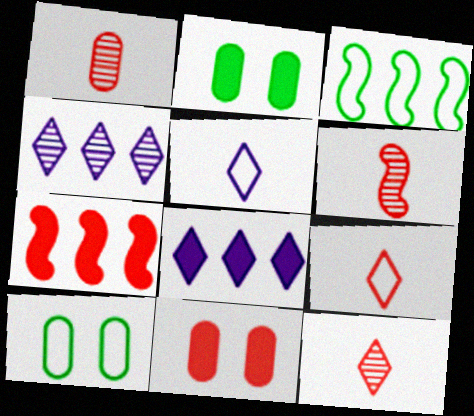[[1, 6, 12], 
[6, 8, 10]]